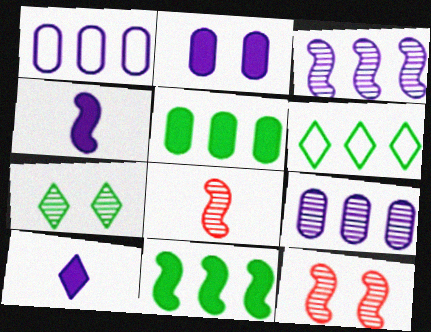[[2, 6, 8], 
[7, 8, 9]]